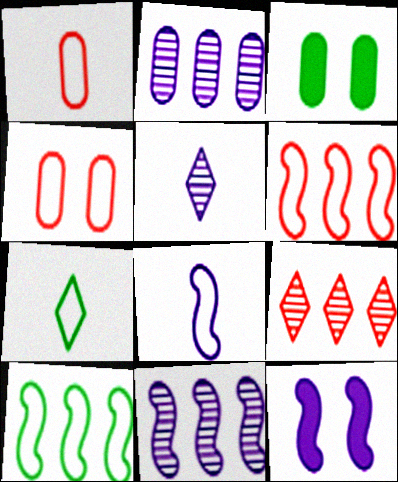[[1, 2, 3], 
[1, 7, 8], 
[3, 5, 6], 
[3, 8, 9], 
[8, 11, 12]]